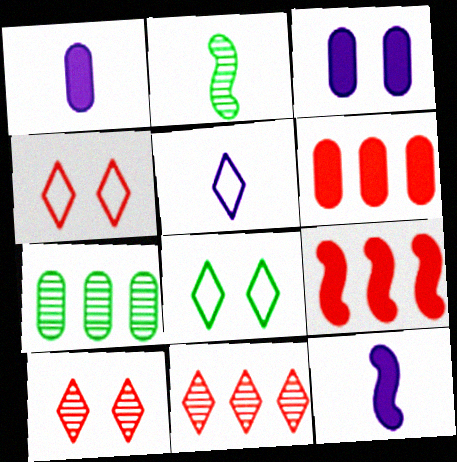[[4, 7, 12]]